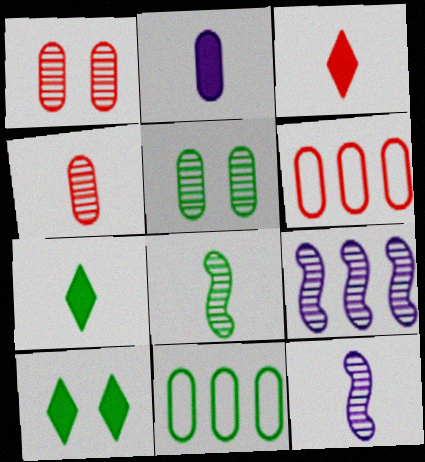[[1, 2, 11], 
[2, 5, 6], 
[6, 10, 12], 
[8, 10, 11]]